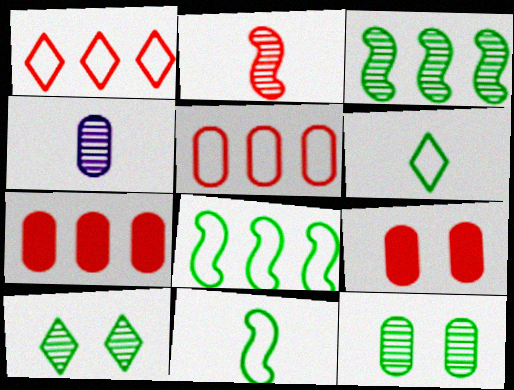[[1, 2, 9]]